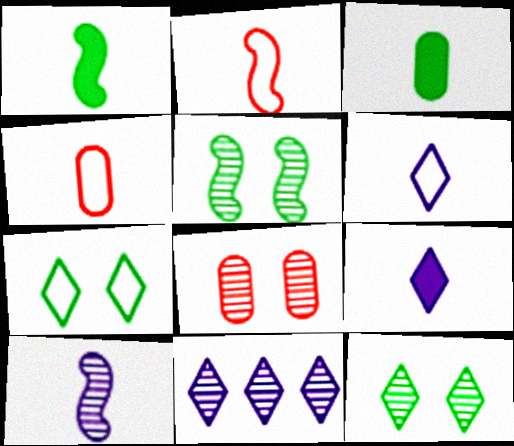[[1, 2, 10]]